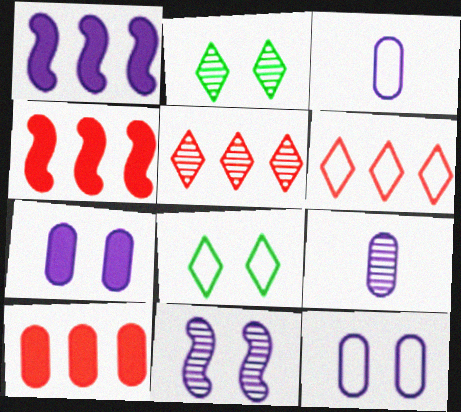[[2, 3, 4], 
[4, 8, 9]]